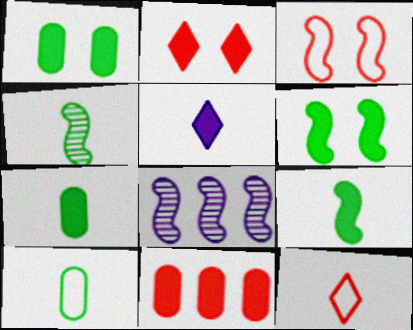[[1, 8, 12], 
[2, 8, 10], 
[3, 8, 9], 
[5, 6, 11]]